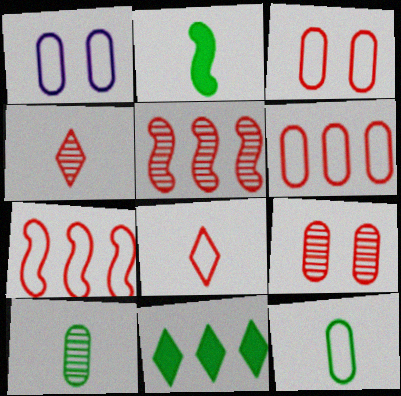[[1, 6, 12], 
[3, 7, 8], 
[4, 5, 9]]